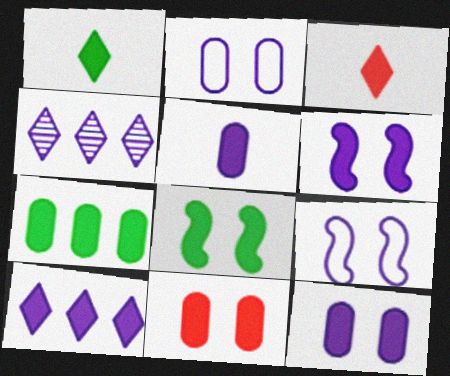[[1, 7, 8], 
[3, 6, 7], 
[4, 5, 9], 
[5, 6, 10], 
[5, 7, 11]]